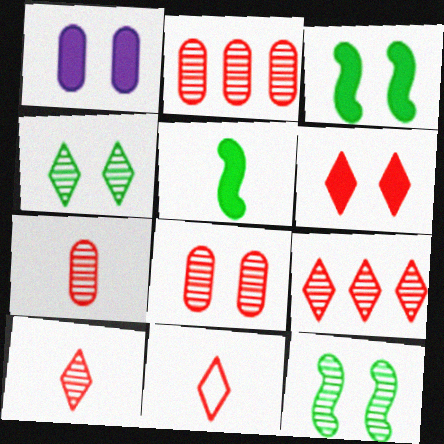[[1, 3, 6], 
[2, 7, 8], 
[6, 9, 11]]